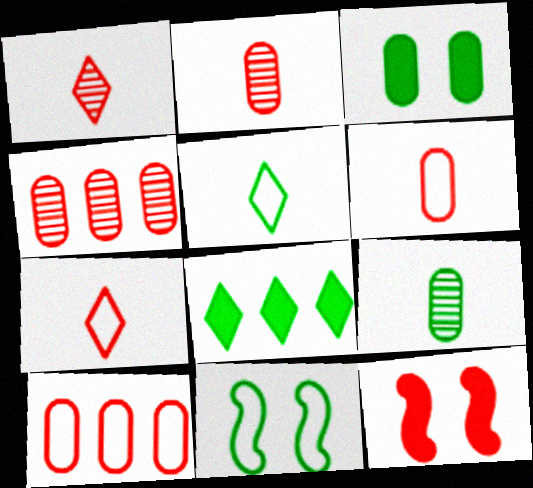[[1, 10, 12], 
[4, 7, 12], 
[8, 9, 11]]